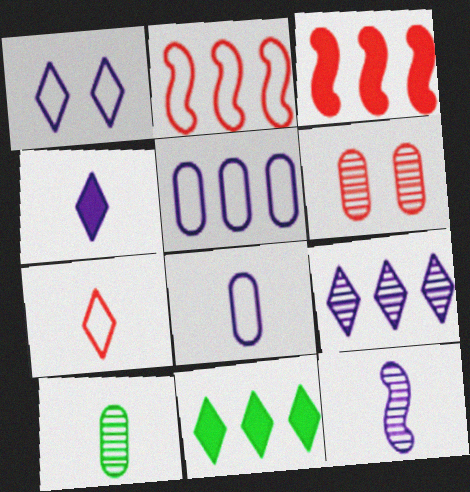[[1, 3, 10], 
[1, 4, 9], 
[3, 6, 7], 
[4, 8, 12]]